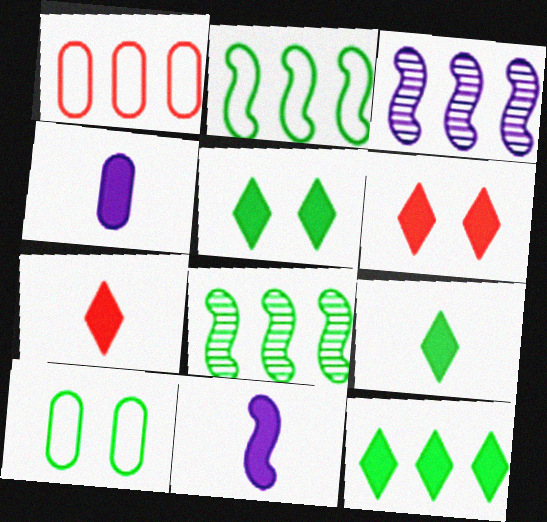[[1, 3, 12], 
[3, 7, 10], 
[5, 9, 12], 
[8, 9, 10]]